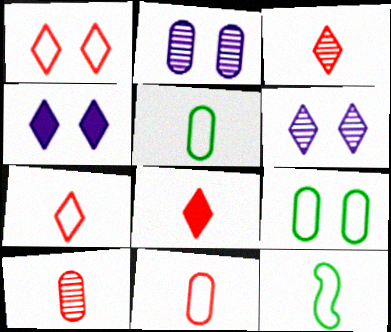[[3, 7, 8]]